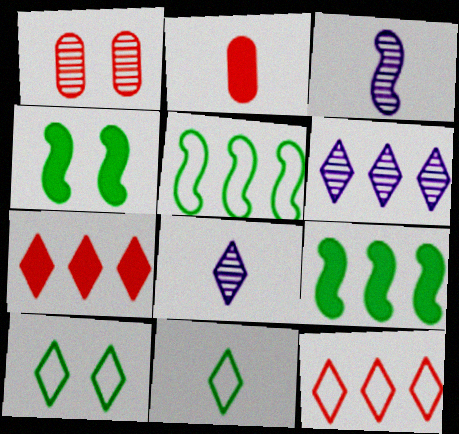[[2, 3, 11], 
[7, 8, 10]]